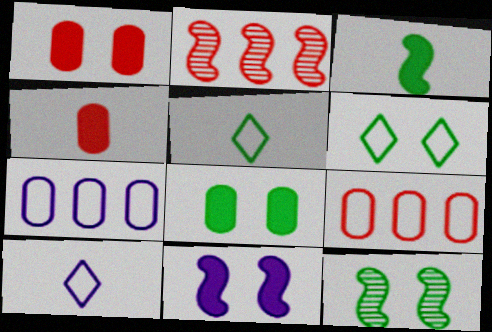[[2, 8, 10], 
[6, 8, 12]]